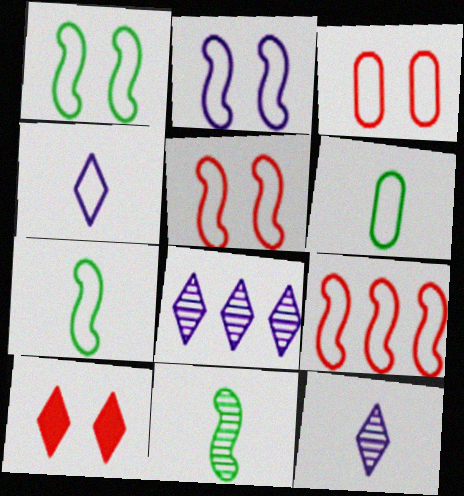[[1, 2, 5], 
[2, 7, 9]]